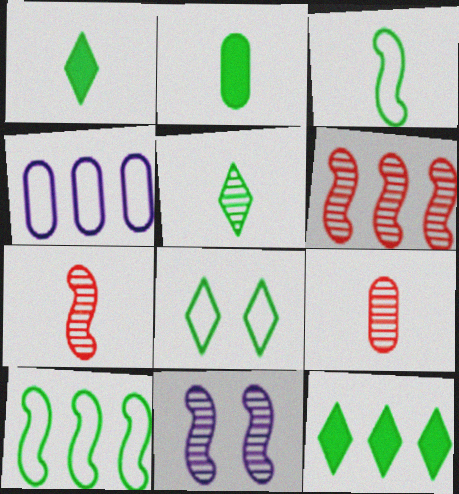[[2, 3, 5], 
[4, 6, 12], 
[5, 8, 12]]